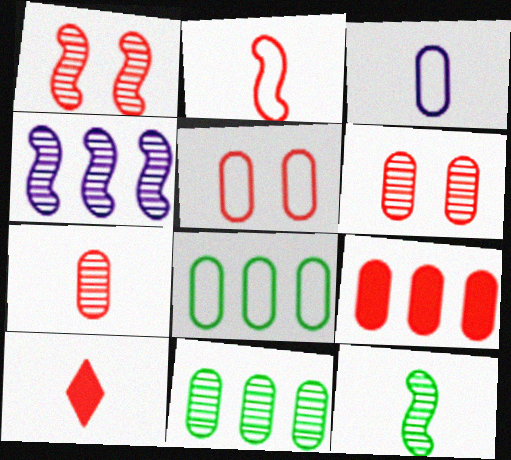[[1, 4, 12], 
[2, 7, 10], 
[3, 5, 8], 
[3, 10, 12], 
[5, 7, 9]]